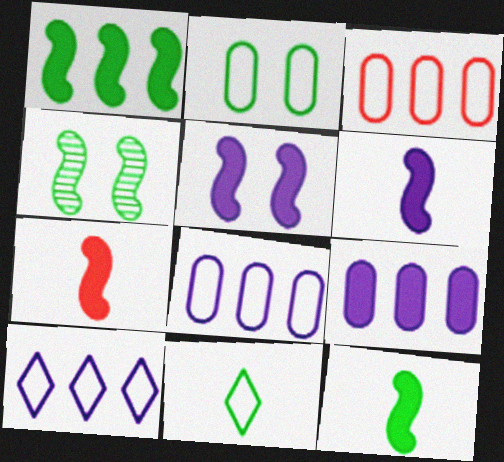[[1, 5, 7], 
[6, 7, 12]]